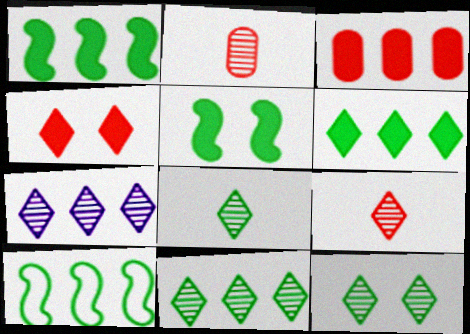[[3, 7, 10], 
[7, 9, 12], 
[8, 11, 12]]